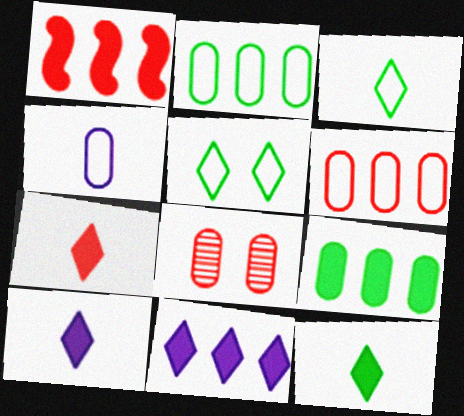[[1, 9, 11], 
[4, 8, 9], 
[7, 10, 12]]